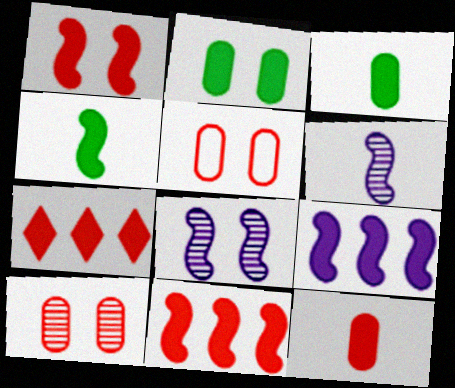[[1, 4, 9], 
[1, 7, 12]]